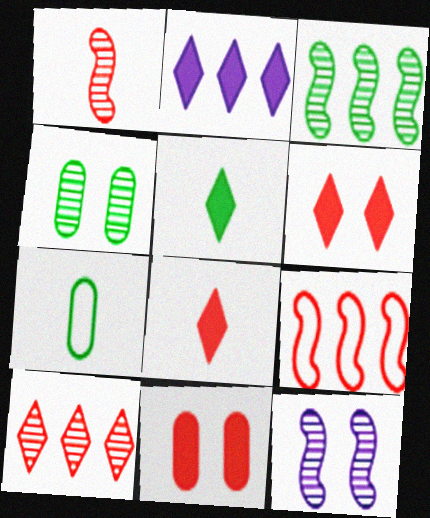[[1, 3, 12], 
[2, 5, 6]]